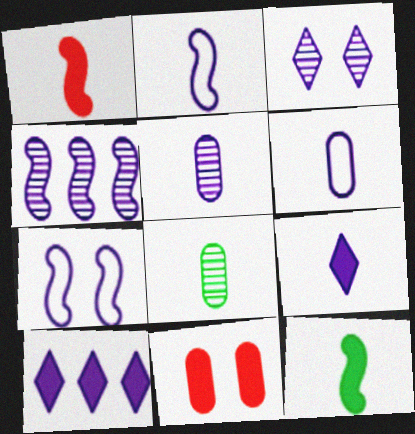[[2, 5, 9], 
[3, 4, 5], 
[5, 7, 10], 
[10, 11, 12]]